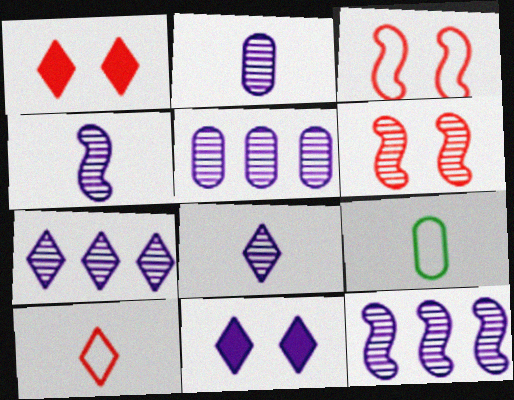[[1, 9, 12], 
[2, 4, 8], 
[5, 7, 12]]